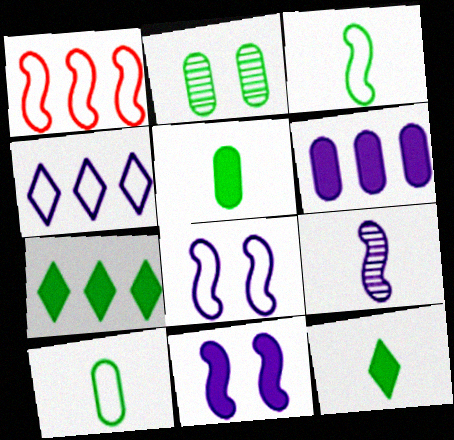[[1, 3, 8], 
[2, 3, 7]]